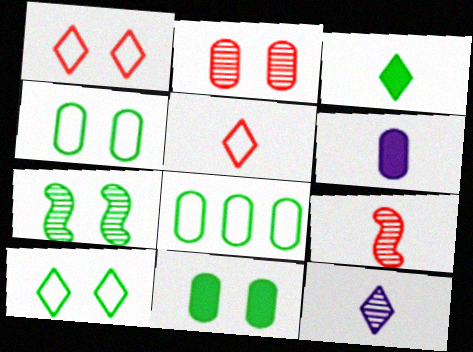[[2, 6, 8], 
[3, 5, 12], 
[3, 7, 8], 
[7, 10, 11]]